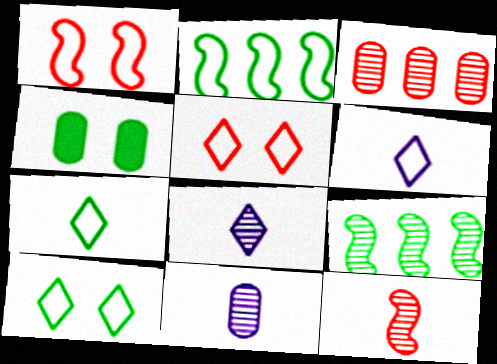[[4, 7, 9]]